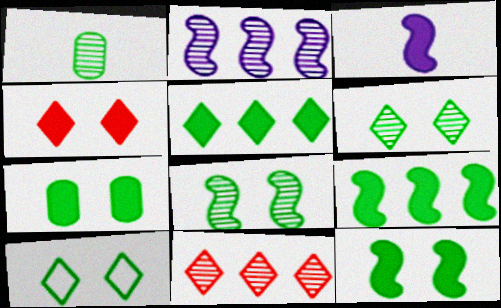[[1, 9, 10], 
[7, 8, 10]]